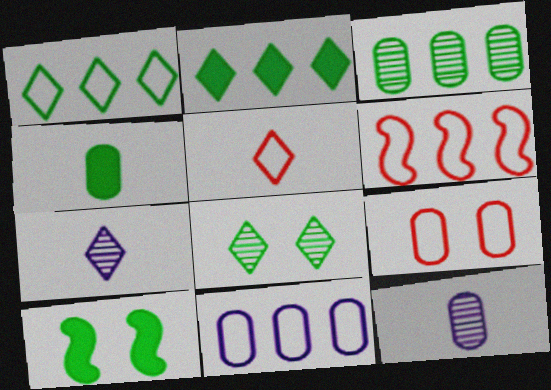[[1, 6, 11], 
[2, 4, 10], 
[5, 6, 9]]